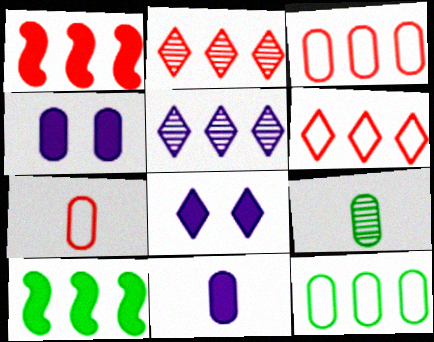[[1, 2, 3], 
[1, 5, 12], 
[3, 4, 9], 
[3, 5, 10], 
[7, 9, 11]]